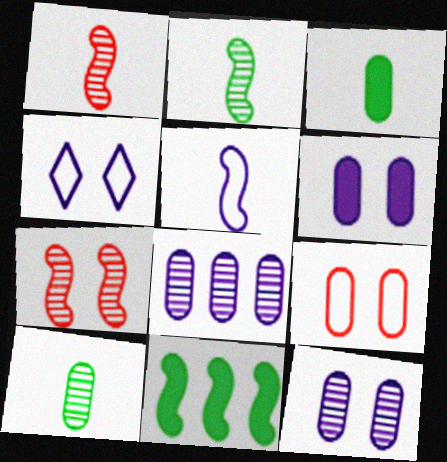[[3, 8, 9], 
[5, 7, 11]]